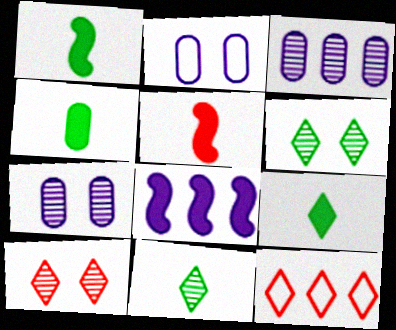[[1, 4, 9], 
[1, 7, 12]]